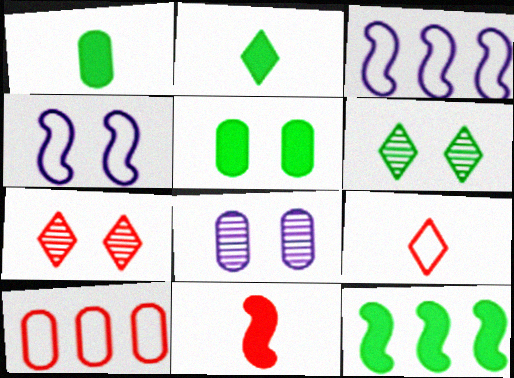[[1, 3, 7], 
[1, 8, 10], 
[2, 5, 12], 
[4, 5, 7], 
[7, 10, 11], 
[8, 9, 12]]